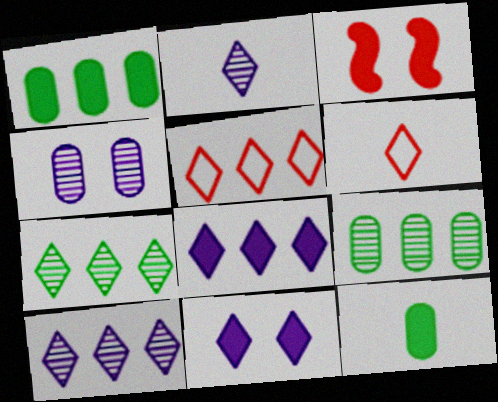[[3, 8, 12], 
[5, 7, 8], 
[6, 7, 11]]